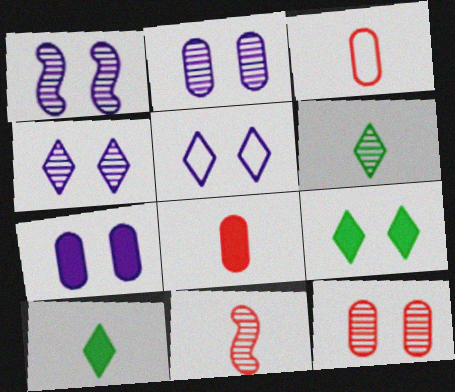[[1, 2, 4], 
[1, 5, 7]]